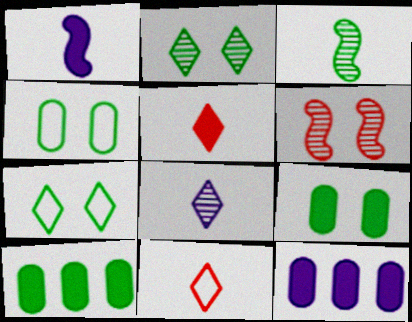[[3, 7, 10]]